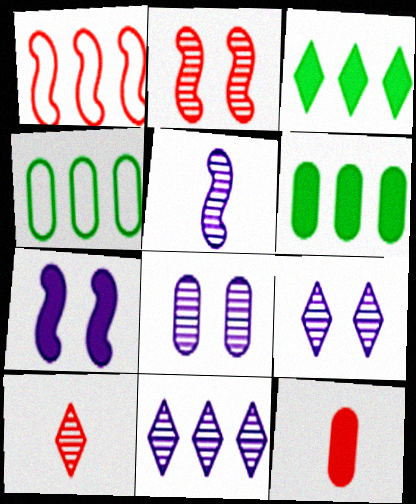[[1, 6, 11], 
[3, 7, 12], 
[4, 7, 10], 
[4, 8, 12], 
[5, 8, 11]]